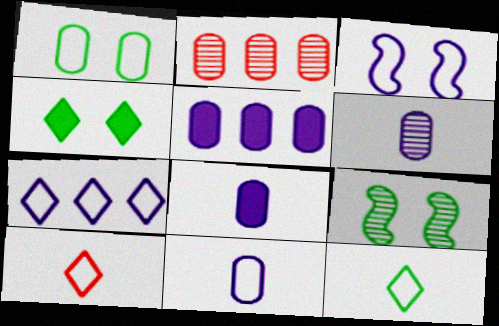[[1, 2, 8], 
[1, 4, 9], 
[3, 7, 11], 
[5, 9, 10], 
[6, 8, 11]]